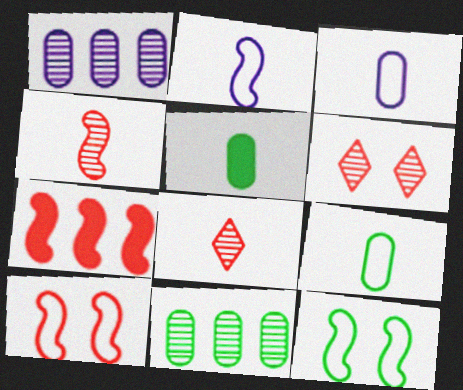[[2, 5, 8], 
[4, 7, 10]]